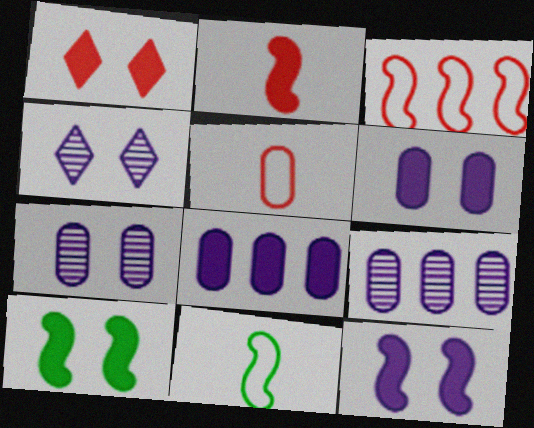[[1, 6, 10], 
[1, 9, 11]]